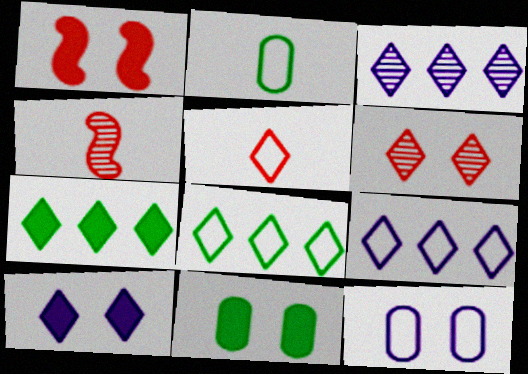[[1, 2, 3], 
[1, 10, 11], 
[4, 7, 12], 
[4, 9, 11]]